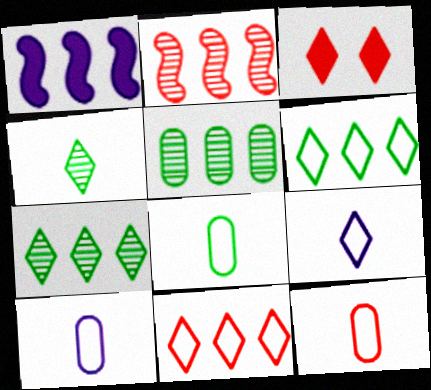[[1, 5, 11], 
[2, 3, 12], 
[3, 7, 9], 
[8, 10, 12]]